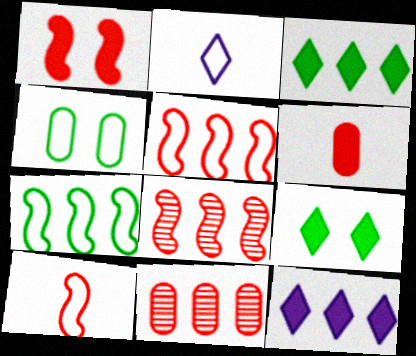[[1, 8, 10], 
[2, 4, 5], 
[7, 11, 12]]